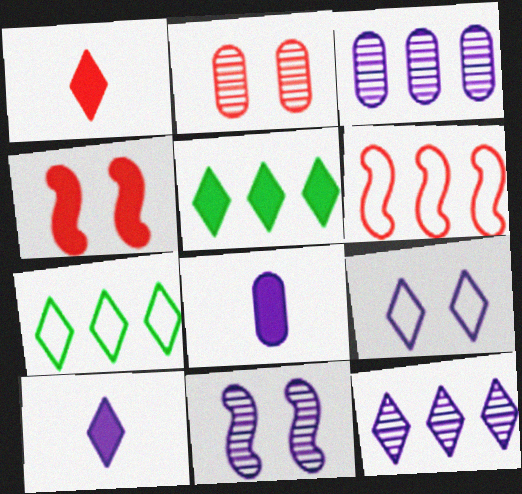[[1, 2, 6], 
[3, 5, 6], 
[4, 5, 8], 
[9, 10, 12]]